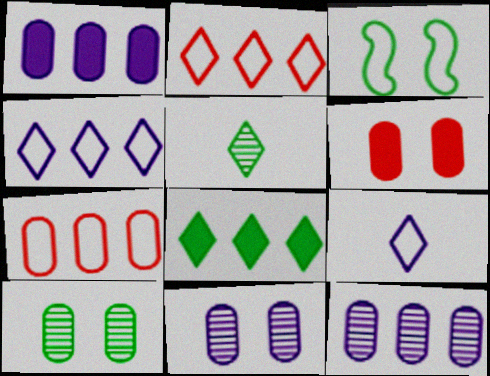[[3, 7, 9]]